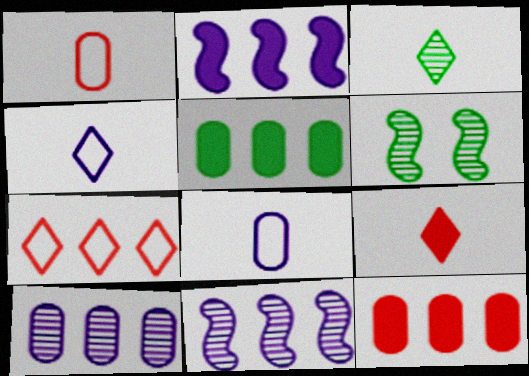[[3, 4, 9], 
[4, 6, 12], 
[5, 7, 11]]